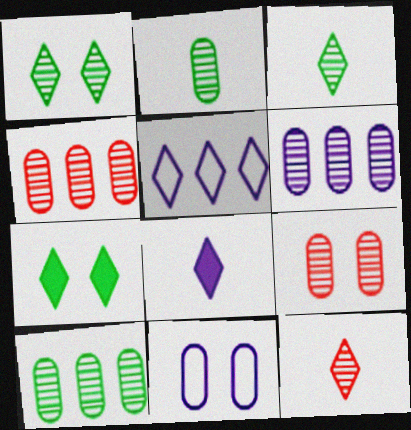[[2, 6, 9], 
[4, 6, 10], 
[5, 7, 12]]